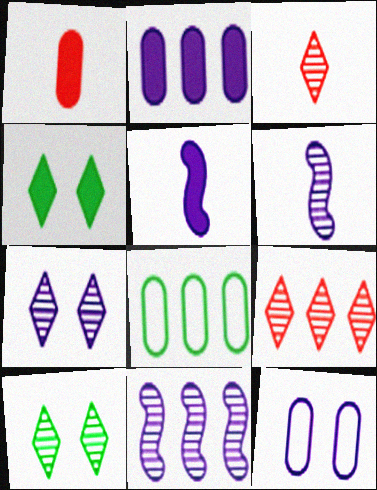[]